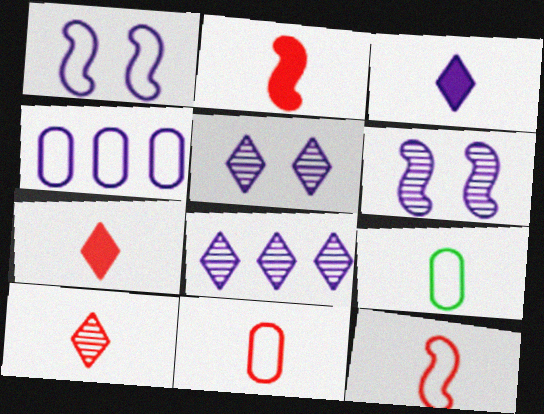[[2, 10, 11], 
[3, 4, 6]]